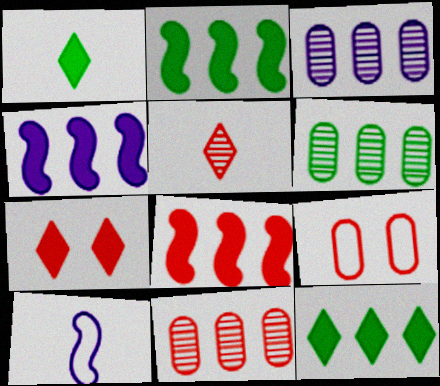[[2, 4, 8], 
[3, 6, 11], 
[5, 8, 9], 
[6, 7, 10]]